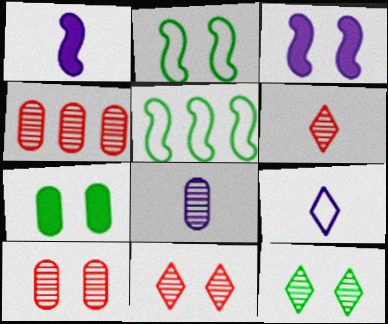[[1, 8, 9], 
[2, 7, 12]]